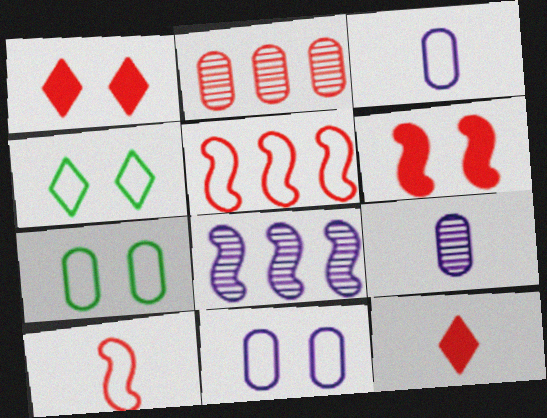[[1, 2, 10], 
[3, 4, 5], 
[7, 8, 12]]